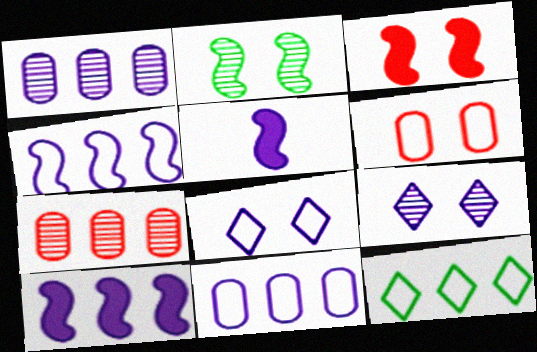[[1, 5, 8], 
[5, 9, 11], 
[7, 10, 12]]